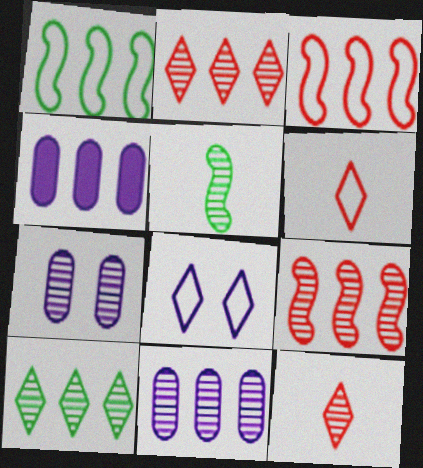[[1, 2, 4], 
[2, 5, 7], 
[3, 4, 10], 
[9, 10, 11]]